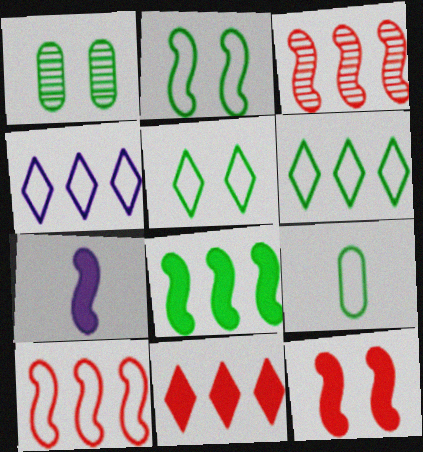[[2, 3, 7], 
[2, 6, 9], 
[7, 8, 12]]